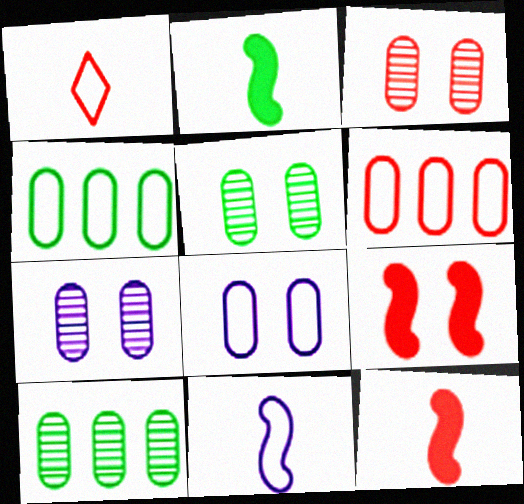[[3, 5, 7]]